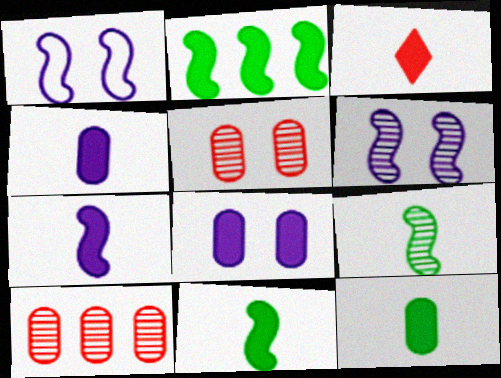[[2, 3, 8], 
[3, 4, 11], 
[3, 7, 12]]